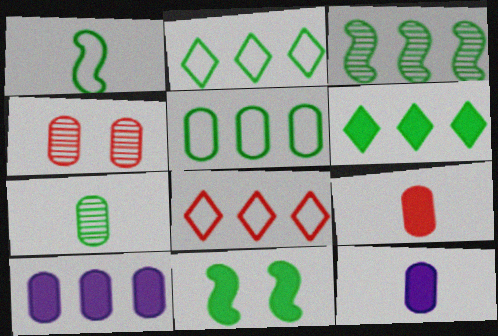[[1, 3, 11], 
[2, 7, 11], 
[3, 5, 6], 
[3, 8, 10], 
[4, 5, 12]]